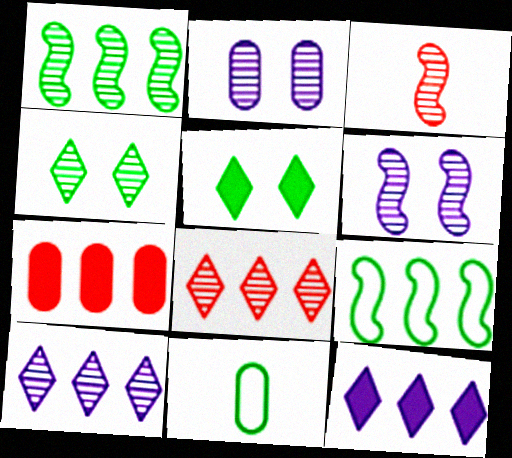[[1, 3, 6], 
[1, 5, 11], 
[2, 7, 11], 
[7, 9, 10]]